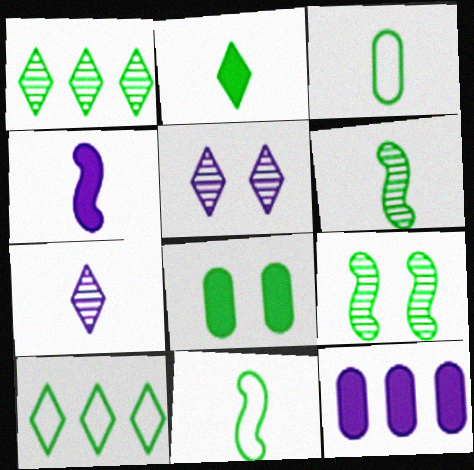[[1, 8, 11], 
[2, 3, 6], 
[6, 8, 10]]